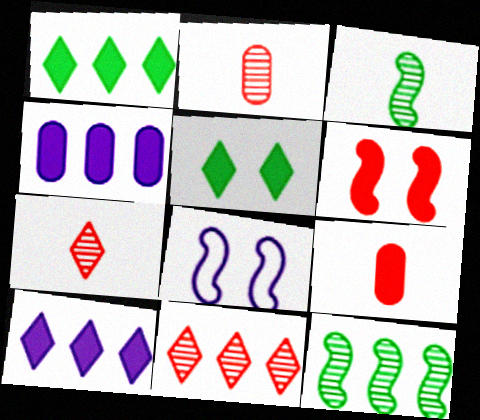[[1, 2, 8]]